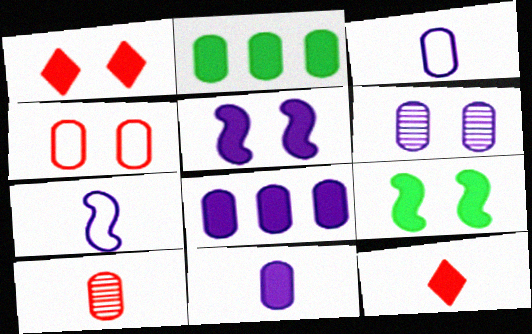[[2, 5, 12], 
[3, 6, 8], 
[8, 9, 12]]